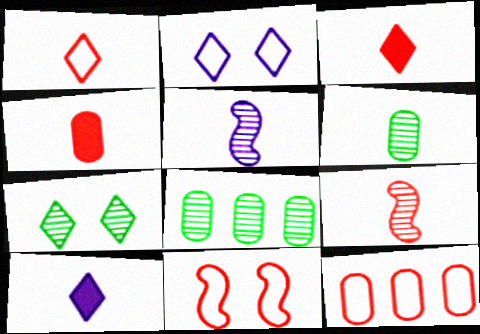[[1, 4, 9], 
[1, 11, 12], 
[8, 10, 11]]